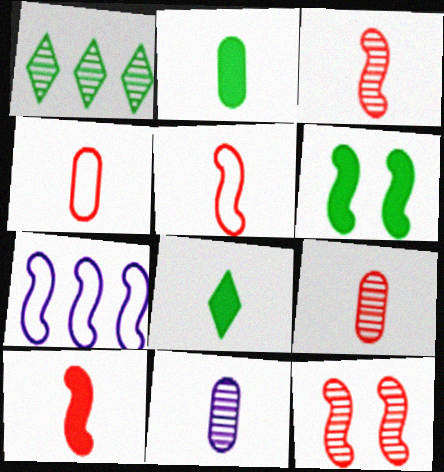[[1, 11, 12], 
[2, 4, 11], 
[3, 5, 10], 
[3, 6, 7], 
[5, 8, 11]]